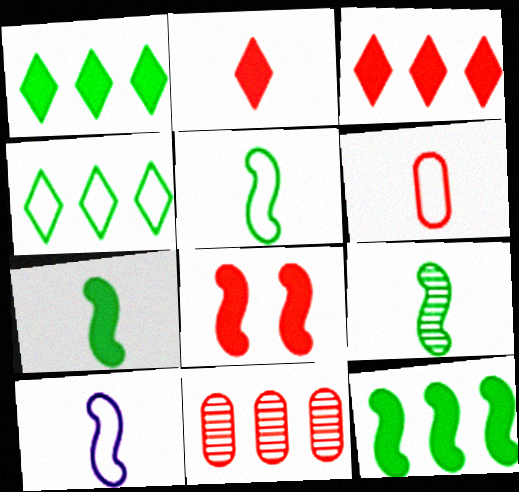[[5, 7, 9]]